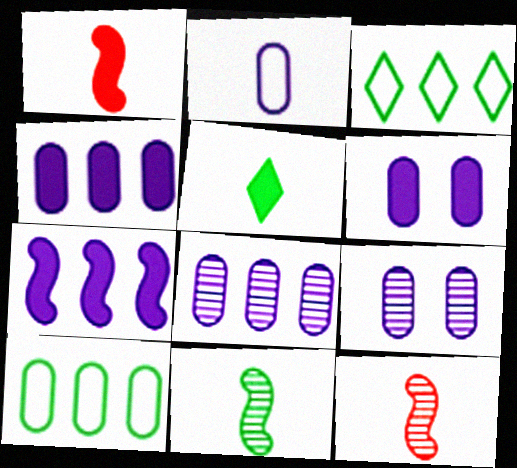[[1, 3, 9], 
[2, 4, 9], 
[2, 5, 12], 
[2, 6, 8], 
[3, 6, 12]]